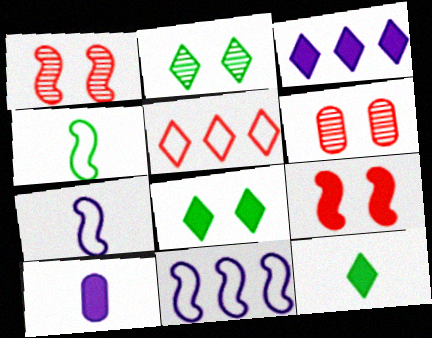[[3, 4, 6], 
[6, 11, 12]]